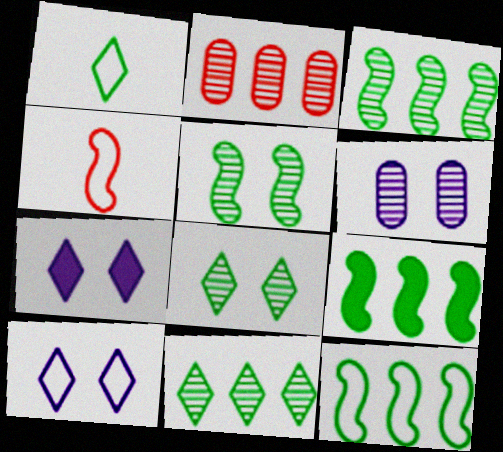[[3, 9, 12]]